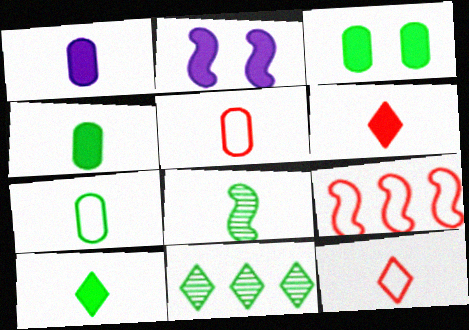[[1, 8, 12], 
[2, 5, 11], 
[2, 8, 9], 
[7, 8, 10]]